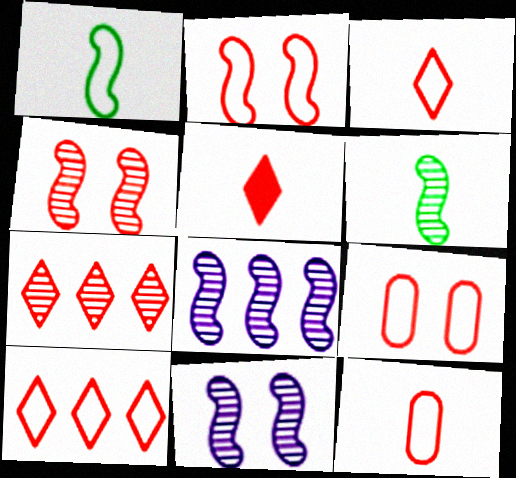[[2, 10, 12], 
[4, 6, 8]]